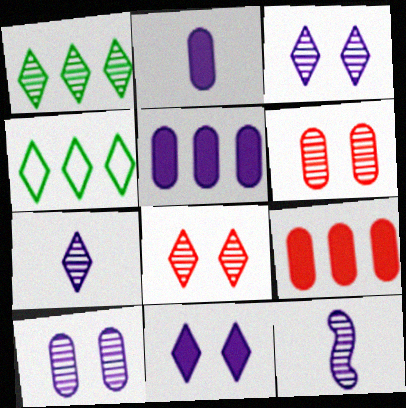[[1, 6, 12], 
[1, 7, 8]]